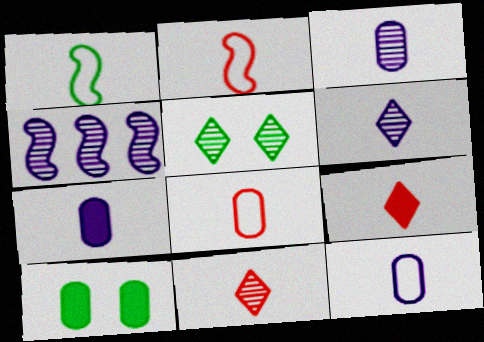[[1, 3, 9], 
[1, 7, 11], 
[3, 7, 12]]